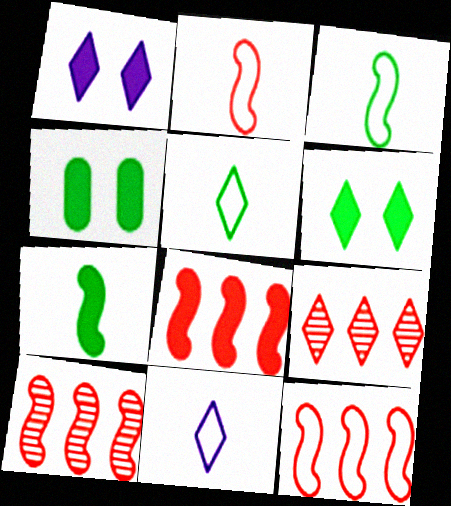[[1, 5, 9], 
[4, 10, 11], 
[6, 9, 11], 
[8, 10, 12]]